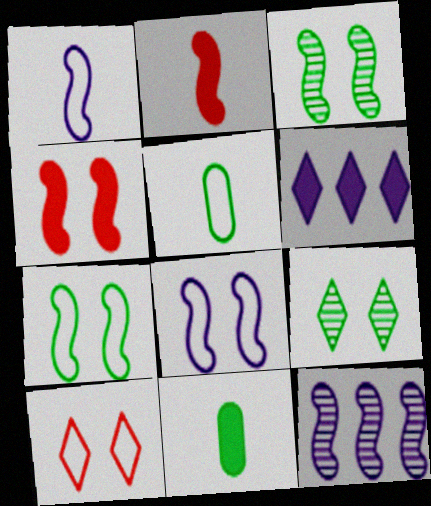[[2, 7, 12], 
[3, 4, 8], 
[4, 6, 11], 
[10, 11, 12]]